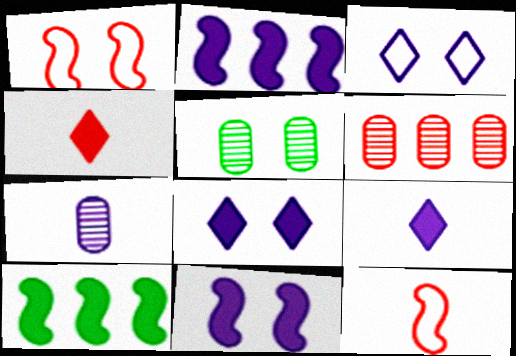[[1, 4, 6], 
[1, 5, 8], 
[2, 3, 7], 
[5, 6, 7]]